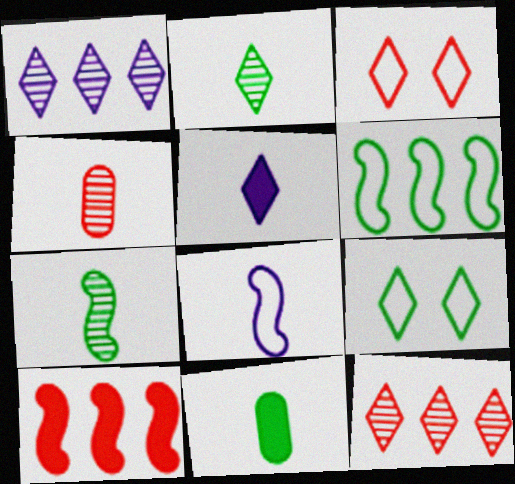[[3, 4, 10], 
[5, 9, 12]]